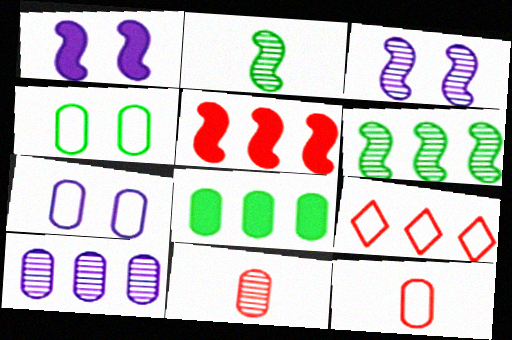[[7, 8, 11]]